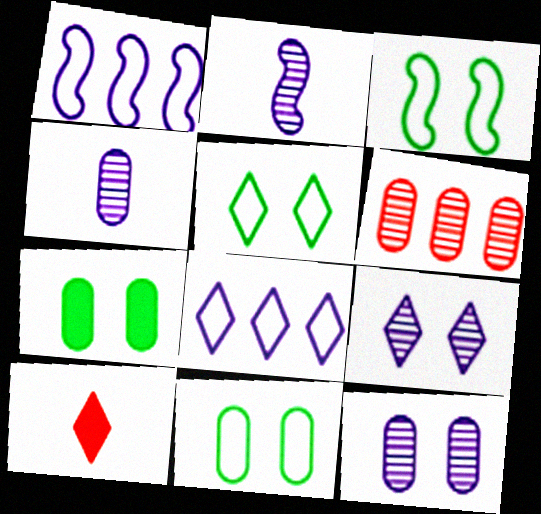[[3, 5, 11]]